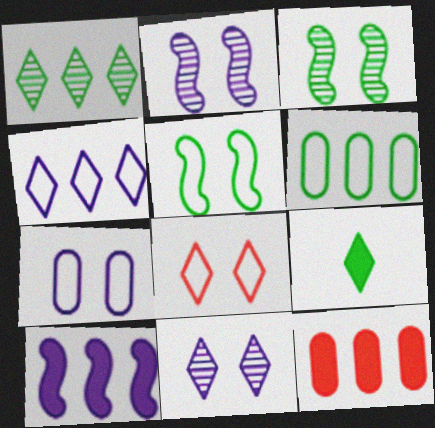[[3, 6, 9], 
[5, 7, 8]]